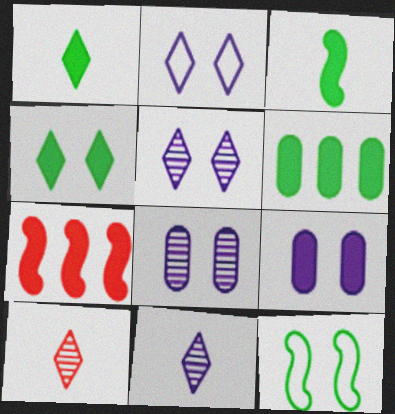[[1, 7, 9], 
[3, 4, 6]]